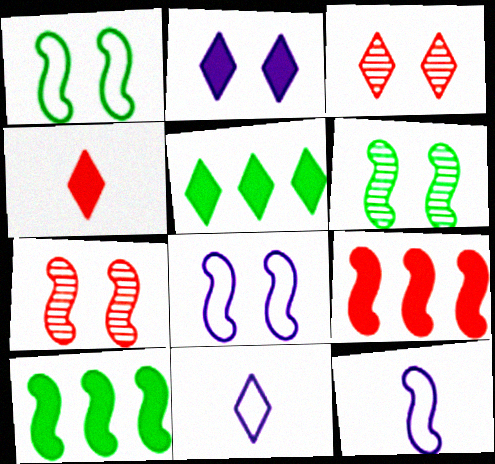[[2, 4, 5], 
[3, 5, 11], 
[6, 9, 12], 
[7, 10, 12]]